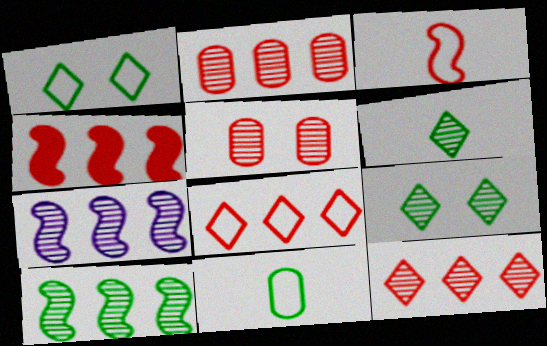[[2, 4, 8], 
[5, 6, 7]]